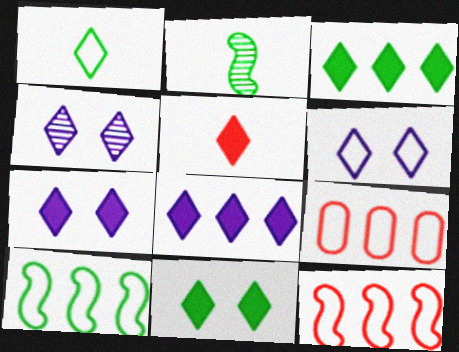[[2, 7, 9], 
[3, 5, 7], 
[4, 6, 7], 
[5, 8, 11]]